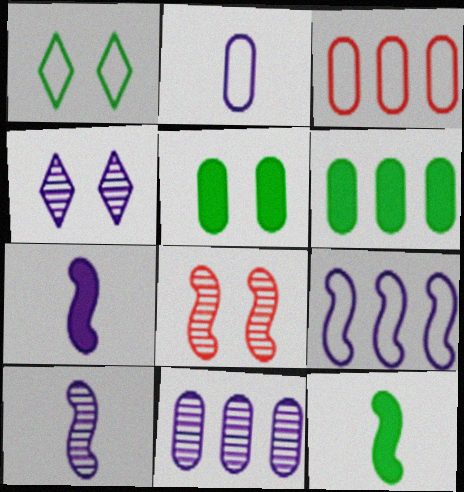[[3, 4, 12], 
[3, 6, 11], 
[4, 10, 11], 
[8, 9, 12]]